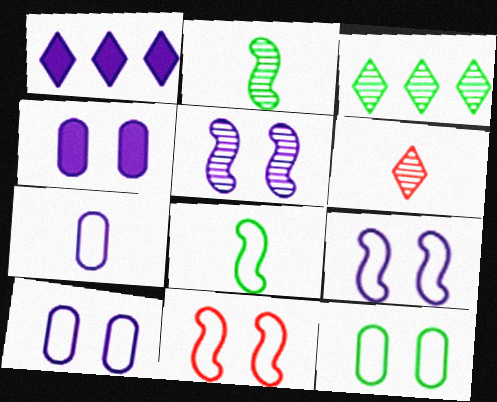[[1, 5, 7]]